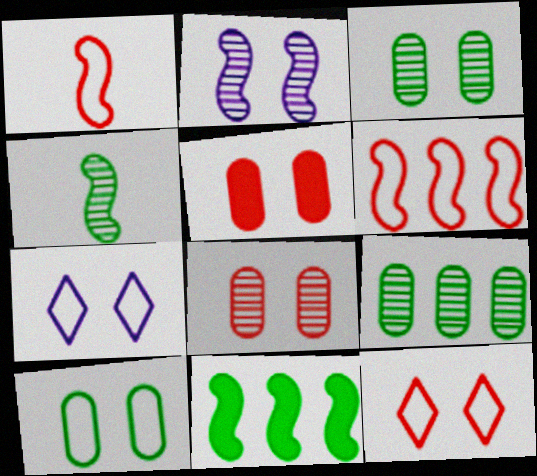[[1, 2, 11]]